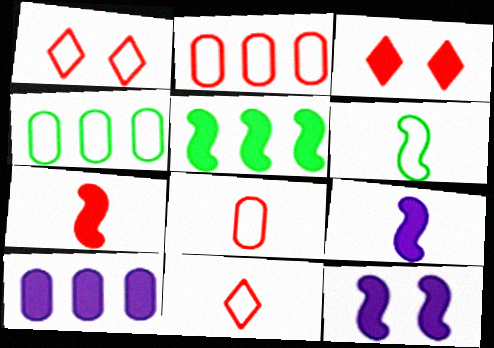[[5, 7, 12]]